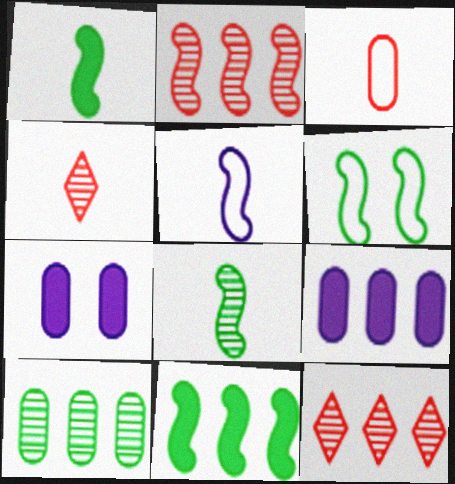[[3, 7, 10], 
[4, 6, 9], 
[6, 8, 11]]